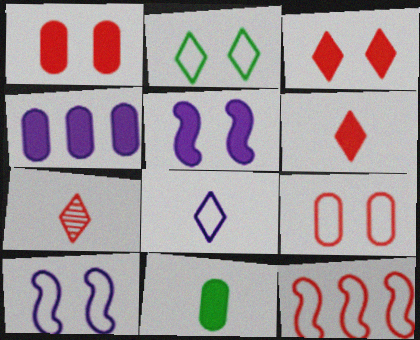[[1, 4, 11], 
[1, 7, 12], 
[2, 9, 10]]